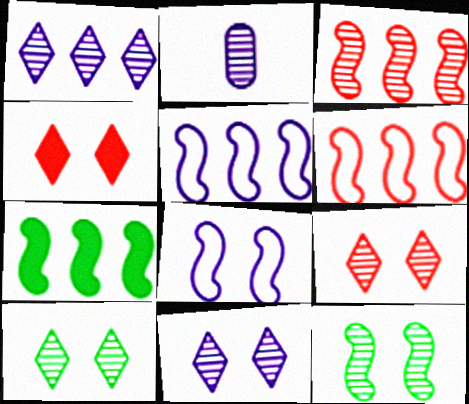[[2, 3, 10], 
[3, 5, 7], 
[9, 10, 11]]